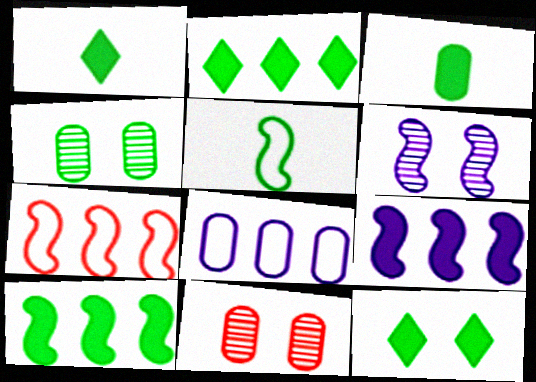[[1, 2, 12], 
[2, 4, 5], 
[3, 8, 11], 
[3, 10, 12]]